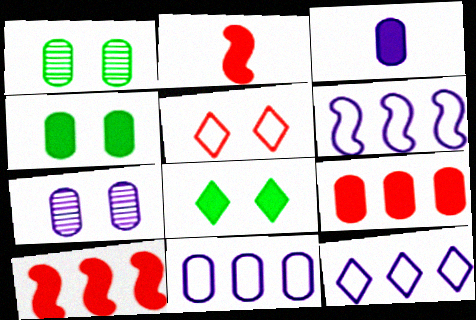[[1, 2, 12], 
[3, 4, 9], 
[3, 7, 11], 
[3, 8, 10], 
[6, 11, 12]]